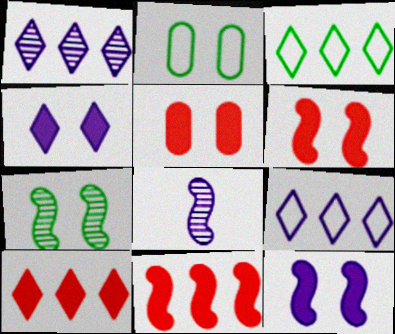[[1, 3, 10], 
[2, 8, 10], 
[3, 5, 8]]